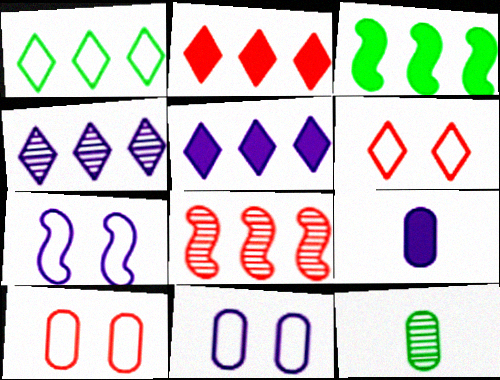[[1, 2, 4], 
[2, 7, 12], 
[4, 7, 9]]